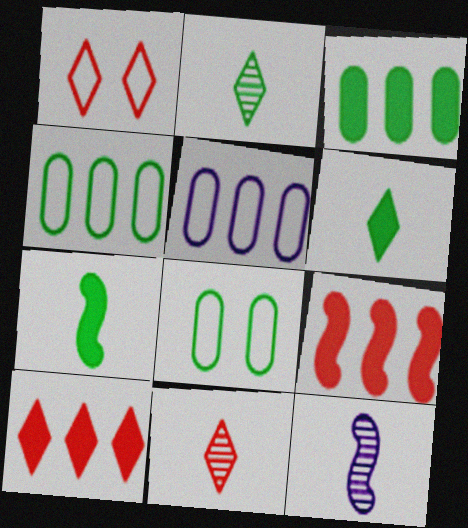[[1, 3, 12], 
[1, 10, 11], 
[8, 10, 12]]